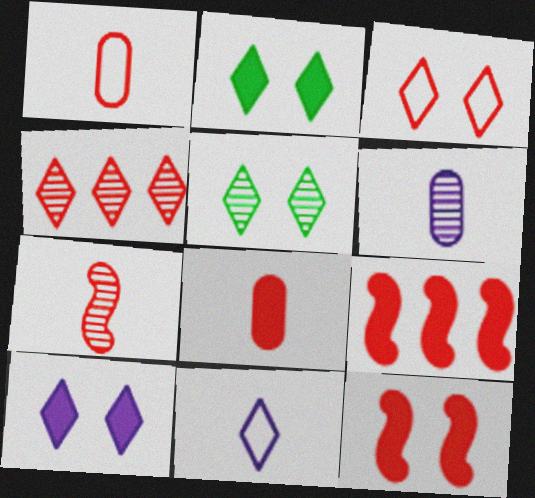[[1, 4, 12], 
[2, 4, 11], 
[3, 5, 10]]